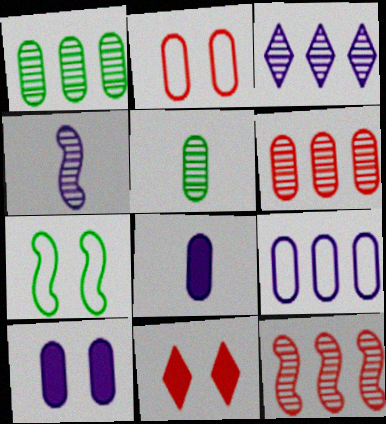[[1, 2, 8], 
[1, 3, 12]]